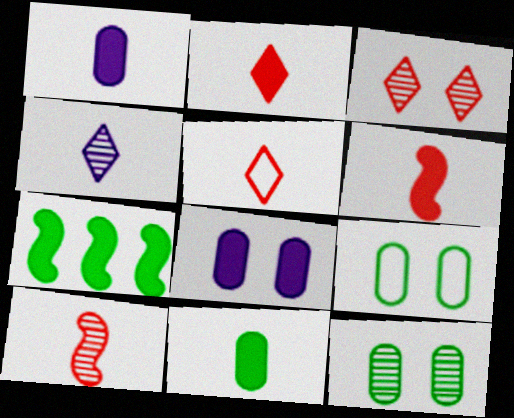[[2, 7, 8]]